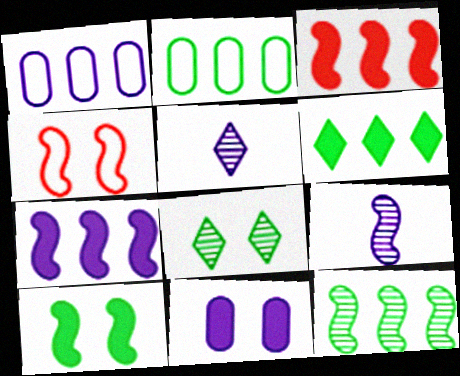[[2, 6, 12], 
[4, 8, 11]]